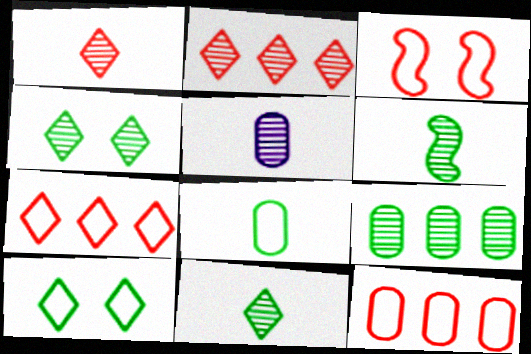[[1, 5, 6], 
[4, 6, 9]]